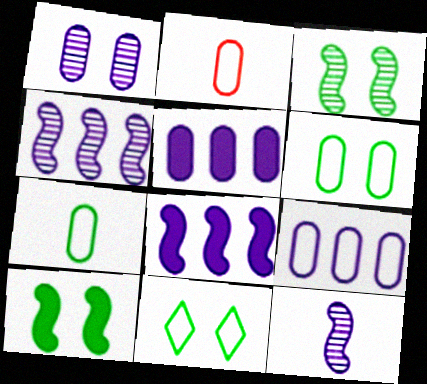[[2, 6, 9]]